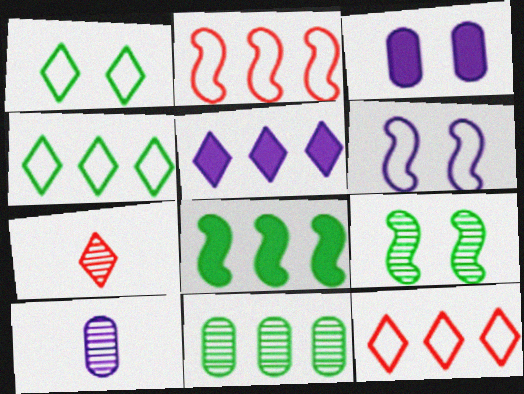[[1, 5, 7], 
[2, 5, 11], 
[4, 8, 11], 
[5, 6, 10]]